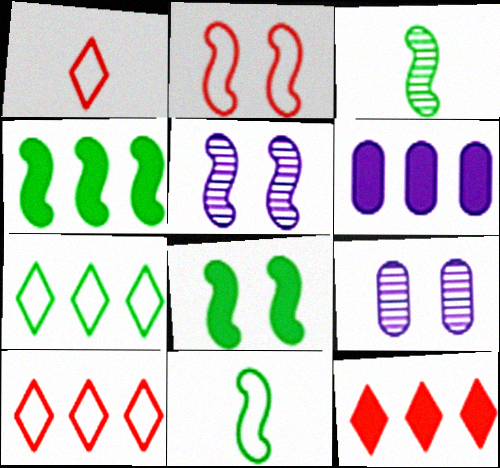[[1, 4, 9], 
[2, 5, 8], 
[4, 6, 12], 
[9, 11, 12]]